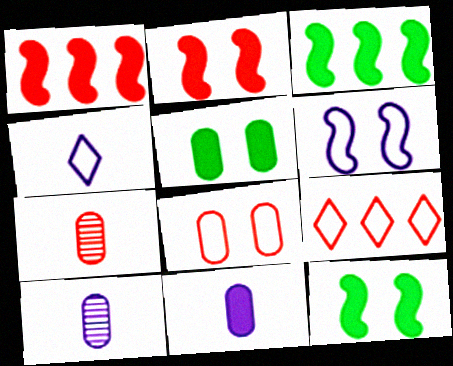[[2, 7, 9], 
[9, 10, 12]]